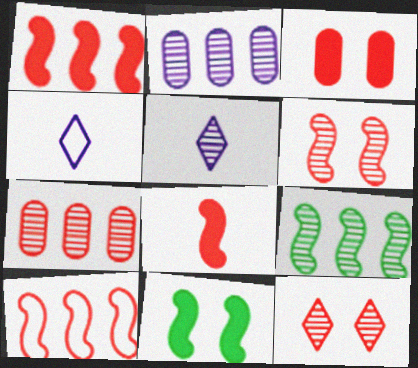[[3, 4, 9], 
[4, 7, 11], 
[6, 8, 10]]